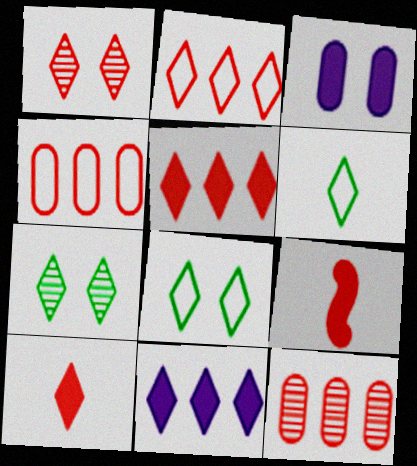[[1, 2, 10], 
[1, 4, 9], 
[1, 6, 11]]